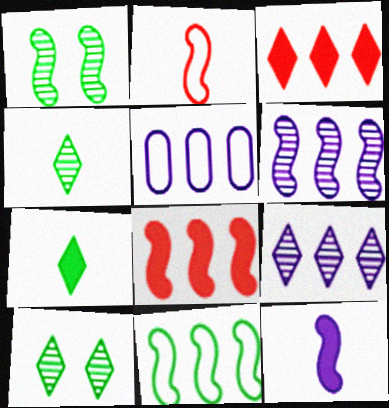[[6, 8, 11]]